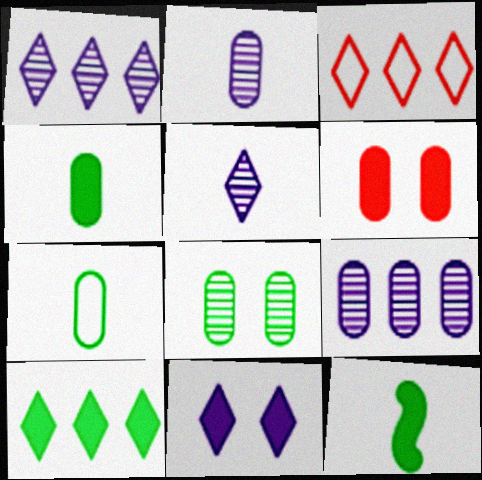[[1, 3, 10], 
[6, 7, 9]]